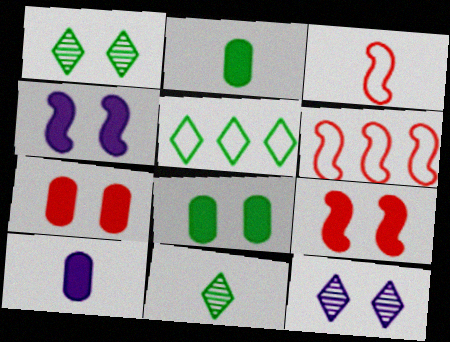[[1, 6, 10], 
[2, 6, 12], 
[3, 10, 11]]